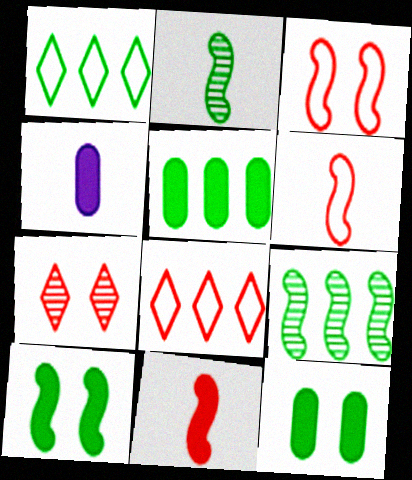[[1, 2, 12], 
[1, 5, 9]]